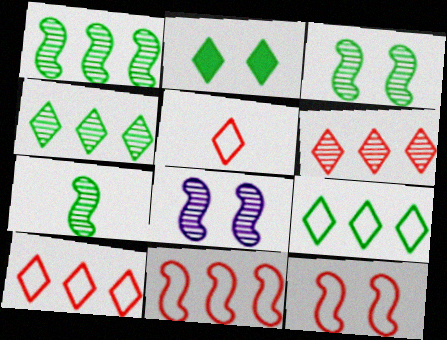[[1, 3, 7]]